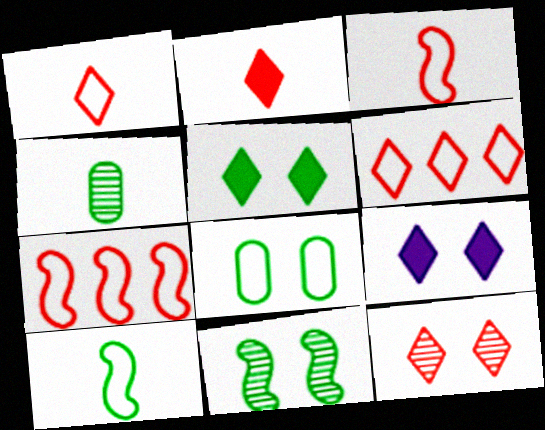[[2, 6, 12], 
[4, 7, 9], 
[5, 8, 11]]